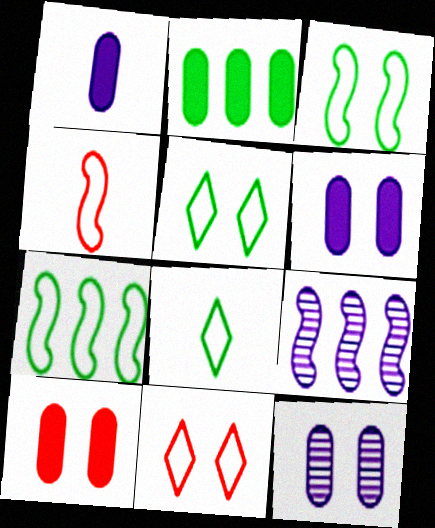[[1, 2, 10], 
[8, 9, 10]]